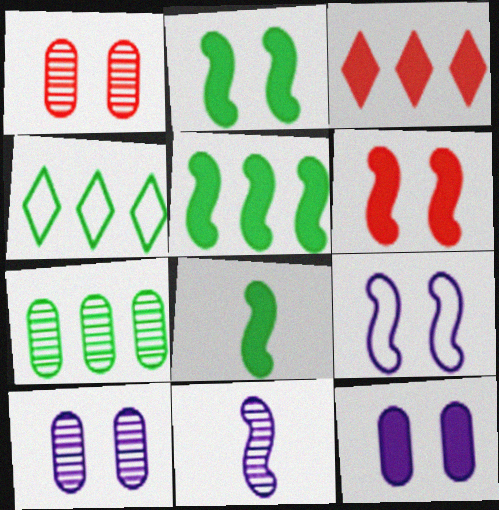[[2, 5, 8], 
[3, 8, 12], 
[4, 5, 7]]